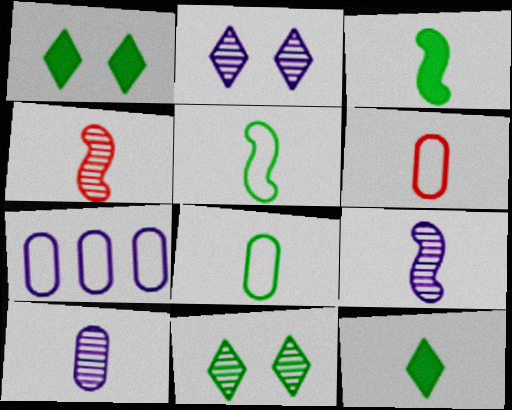[[1, 4, 7], 
[6, 9, 12]]